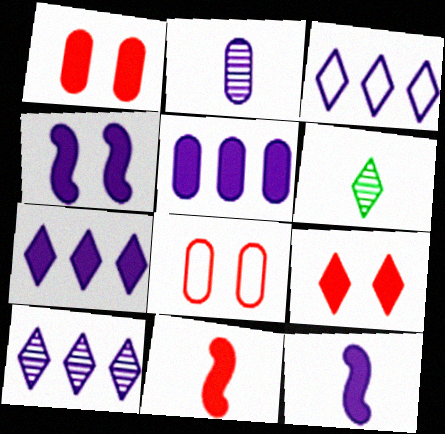[[2, 3, 4], 
[3, 6, 9], 
[3, 7, 10]]